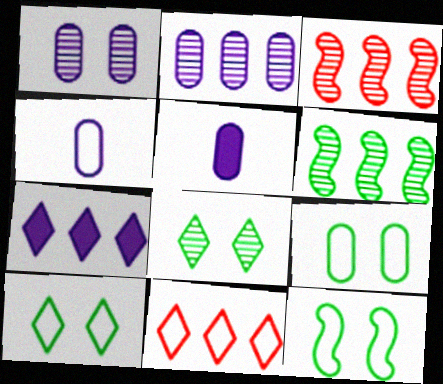[[3, 5, 10], 
[4, 11, 12], 
[9, 10, 12]]